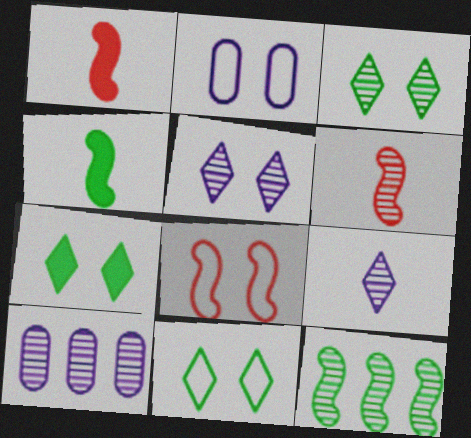[[1, 10, 11], 
[2, 8, 11], 
[3, 6, 10], 
[3, 7, 11]]